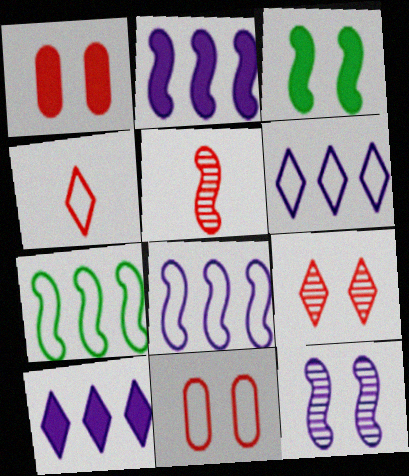[[3, 5, 8]]